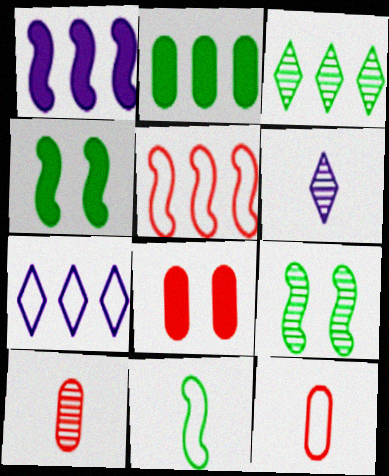[[4, 7, 10]]